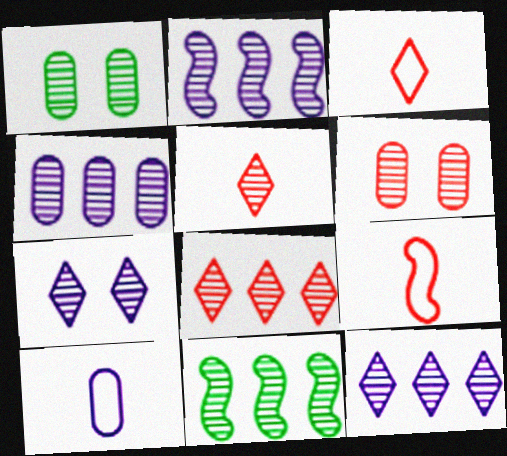[[1, 2, 5], 
[2, 4, 12], 
[4, 8, 11]]